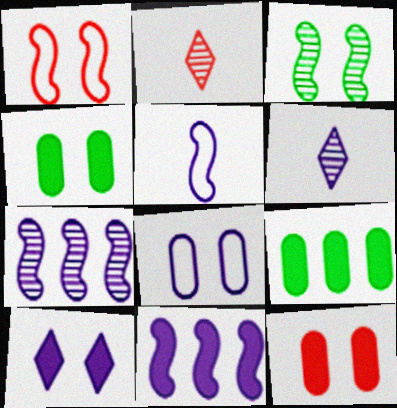[[1, 6, 9], 
[6, 8, 11]]